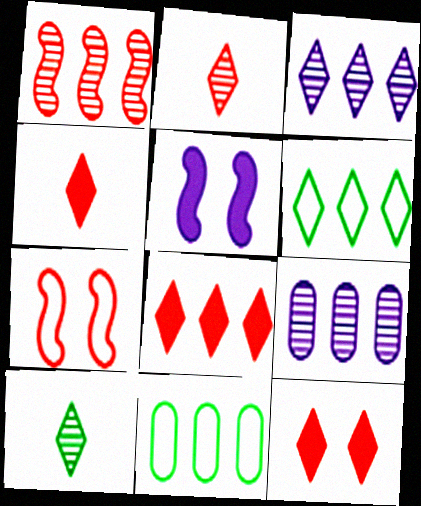[[2, 5, 11], 
[3, 6, 8], 
[4, 8, 12]]